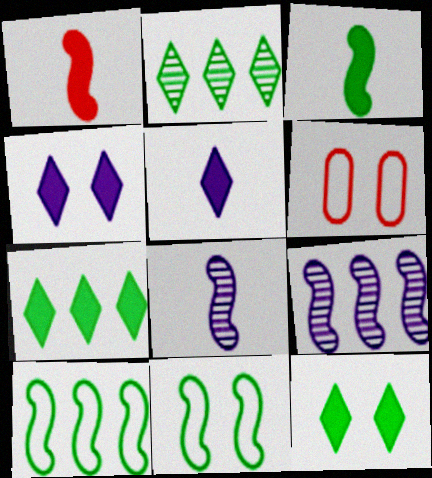[[1, 9, 11], 
[6, 7, 8]]